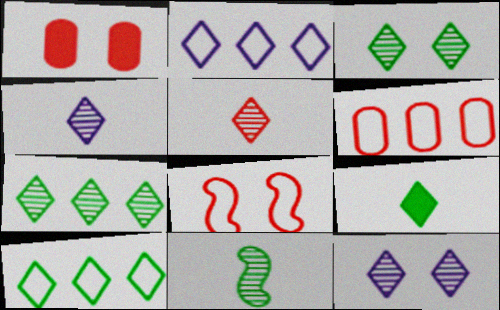[[1, 2, 11], 
[3, 9, 10], 
[5, 7, 12]]